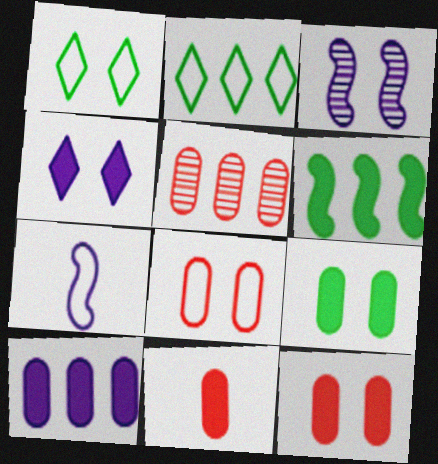[[1, 3, 12], 
[2, 3, 11], 
[2, 7, 8], 
[4, 6, 11], 
[5, 8, 11], 
[9, 10, 11]]